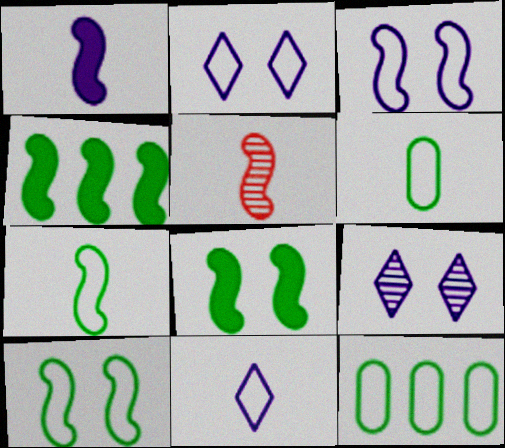[[1, 5, 7], 
[3, 4, 5]]